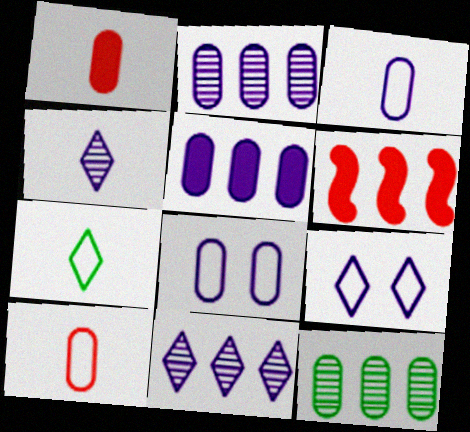[[1, 8, 12]]